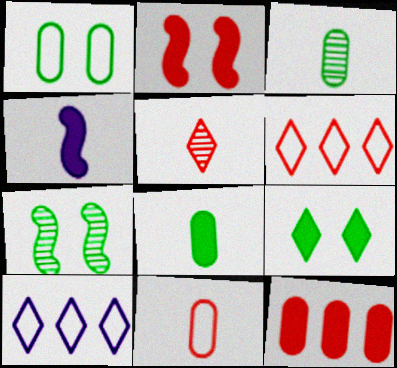[[1, 7, 9], 
[2, 3, 10], 
[4, 9, 12], 
[5, 9, 10]]